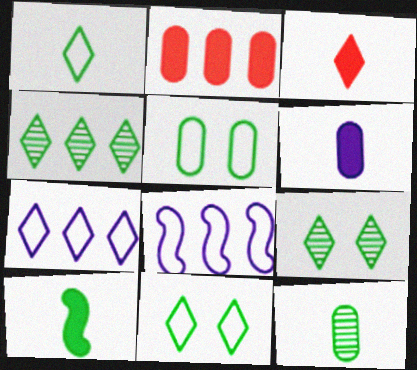[[1, 10, 12], 
[2, 4, 8], 
[3, 6, 10], 
[3, 7, 9], 
[4, 5, 10]]